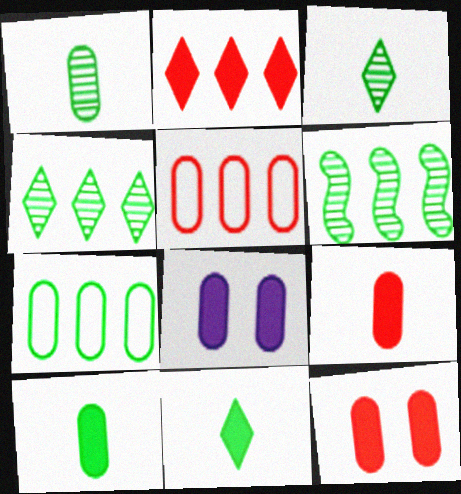[[1, 5, 8]]